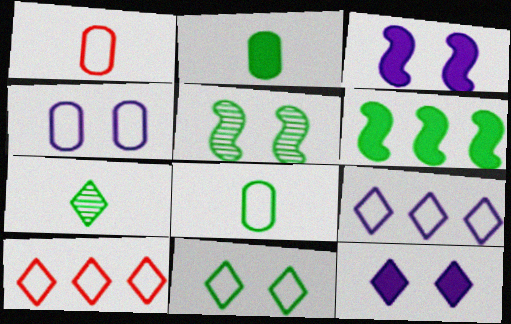[[7, 10, 12]]